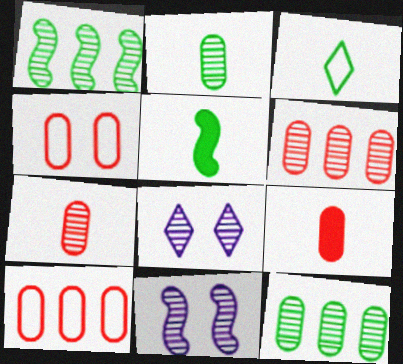[[1, 7, 8], 
[2, 3, 5], 
[4, 6, 9], 
[5, 8, 10]]